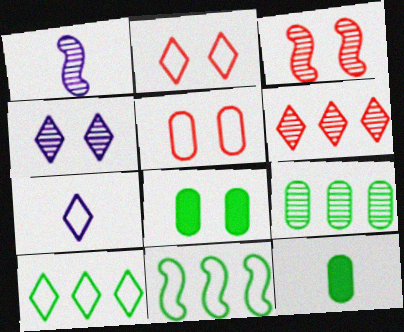[[2, 7, 10], 
[5, 7, 11]]